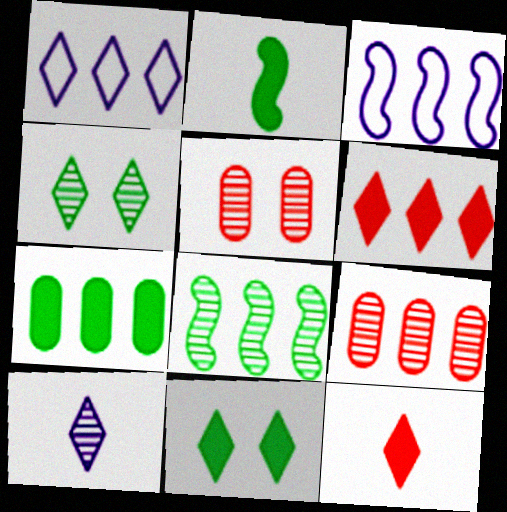[[1, 2, 5], 
[1, 4, 12], 
[2, 7, 11], 
[5, 8, 10]]